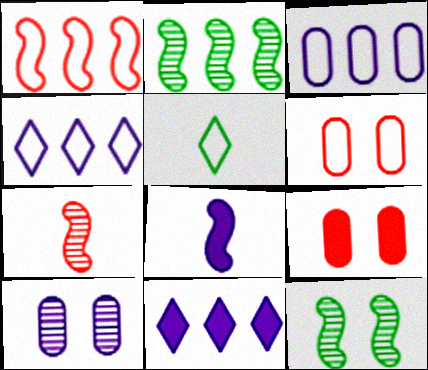[[1, 8, 12], 
[4, 8, 10]]